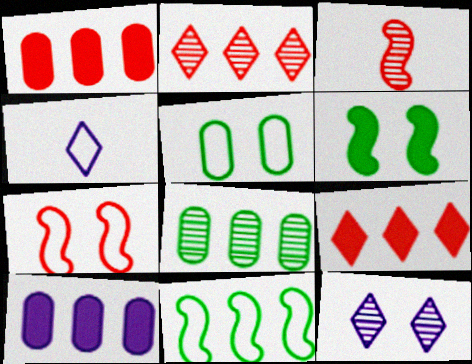[[2, 10, 11], 
[3, 8, 12]]